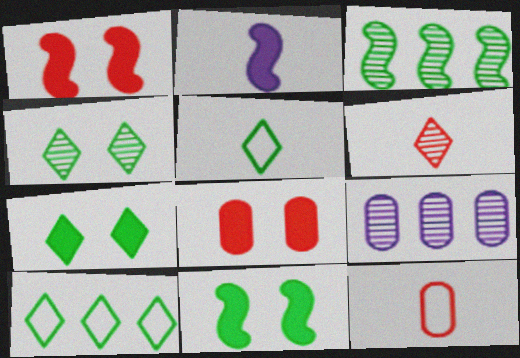[[1, 5, 9]]